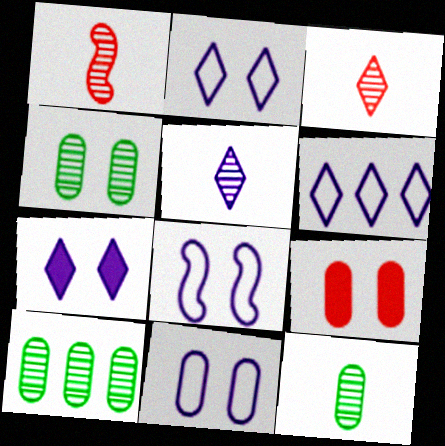[[1, 5, 12], 
[2, 8, 11], 
[4, 9, 11], 
[4, 10, 12], 
[5, 6, 7]]